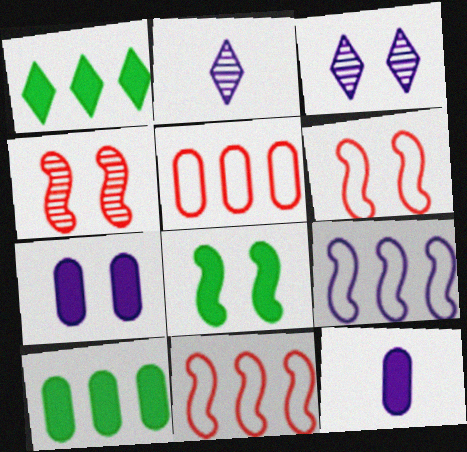[[2, 5, 8], 
[2, 6, 10], 
[2, 7, 9], 
[3, 9, 12]]